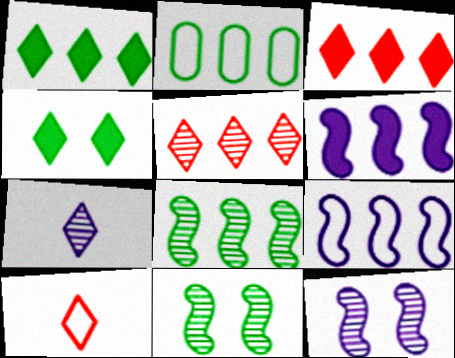[[1, 2, 8], 
[2, 5, 6]]